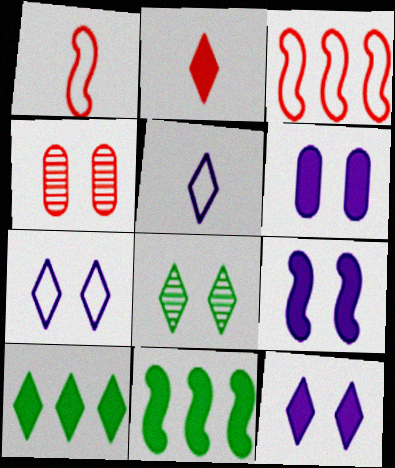[[2, 3, 4], 
[2, 6, 11], 
[2, 10, 12], 
[4, 5, 11], 
[6, 9, 12]]